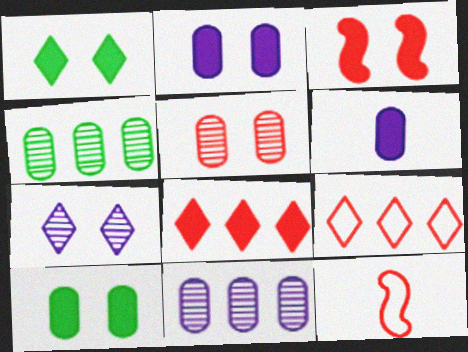[[1, 2, 3], 
[1, 11, 12], 
[5, 8, 12]]